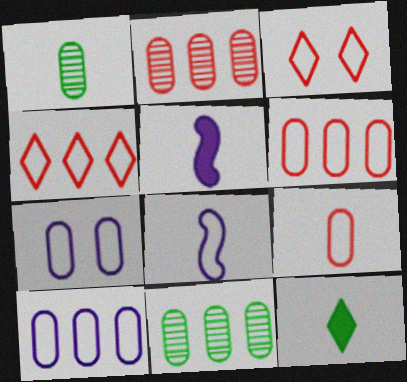[[3, 5, 11]]